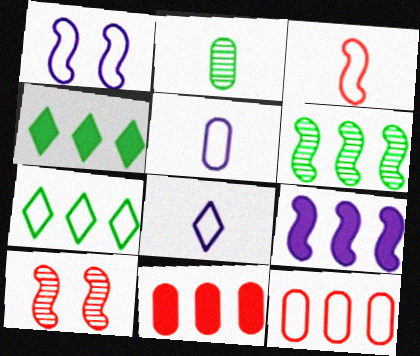[[4, 5, 10], 
[4, 9, 11]]